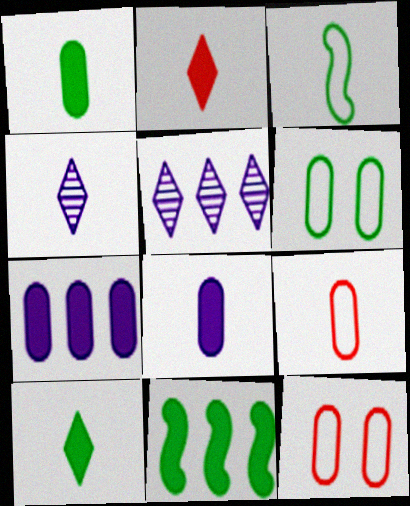[[4, 11, 12]]